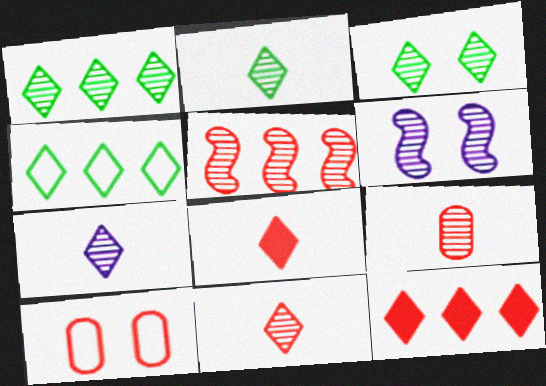[[1, 2, 3], 
[1, 6, 9], 
[2, 7, 11], 
[5, 8, 10]]